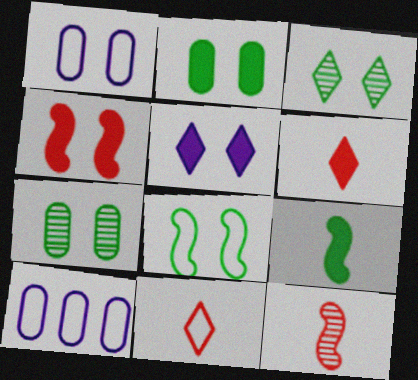[[1, 3, 4], 
[2, 3, 8], 
[2, 4, 5], 
[8, 10, 11]]